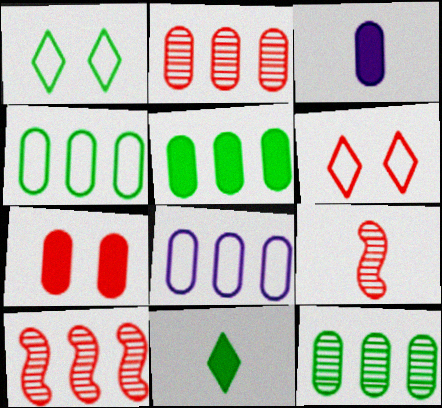[[1, 3, 10], 
[2, 5, 8], 
[3, 5, 7], 
[4, 5, 12]]